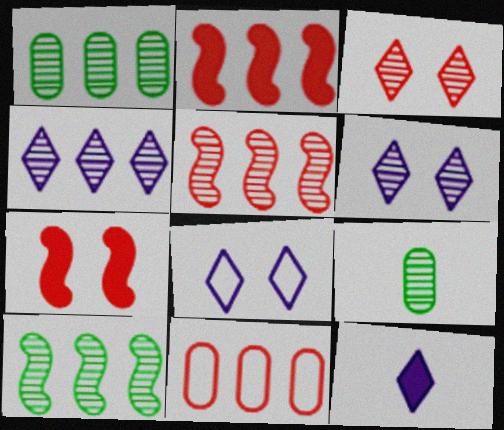[[1, 4, 5], 
[2, 8, 9], 
[4, 8, 12], 
[5, 6, 9]]